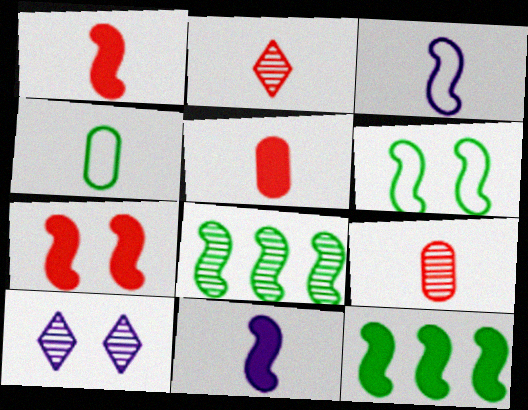[[2, 4, 11], 
[3, 7, 8], 
[7, 11, 12], 
[8, 9, 10]]